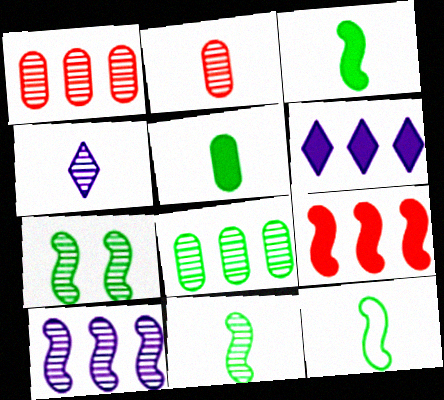[[1, 4, 7], 
[2, 4, 11], 
[3, 11, 12]]